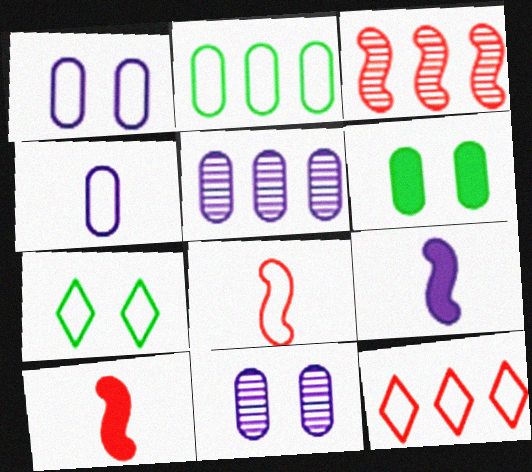[[5, 7, 10]]